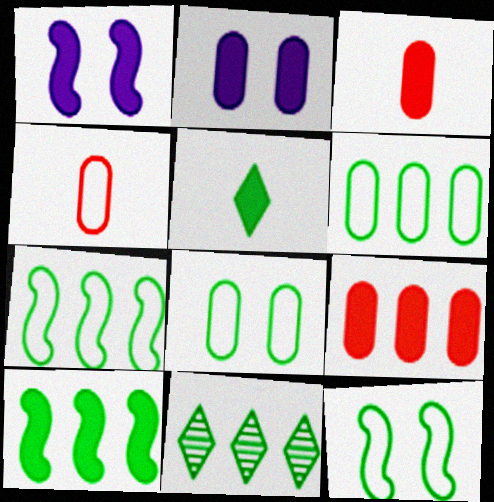[[1, 4, 11], 
[1, 5, 9], 
[6, 10, 11]]